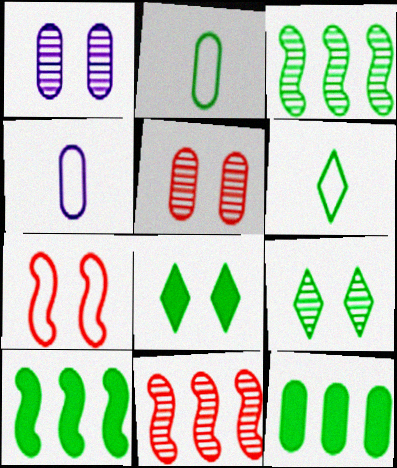[[1, 7, 8], 
[2, 3, 8], 
[2, 9, 10], 
[4, 5, 12], 
[4, 8, 11]]